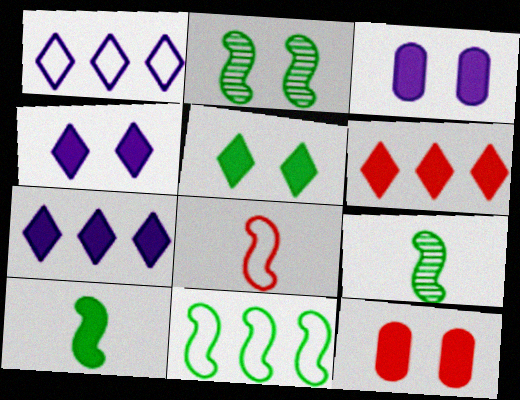[[1, 9, 12], 
[2, 10, 11], 
[3, 6, 10], 
[7, 10, 12]]